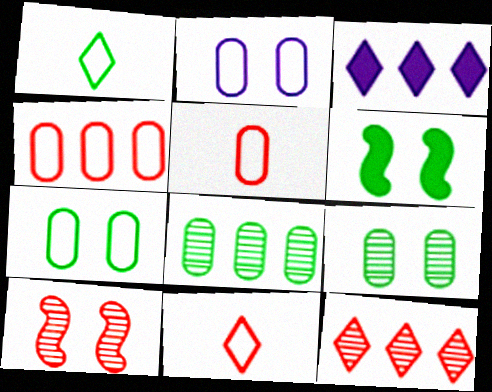[[1, 6, 8]]